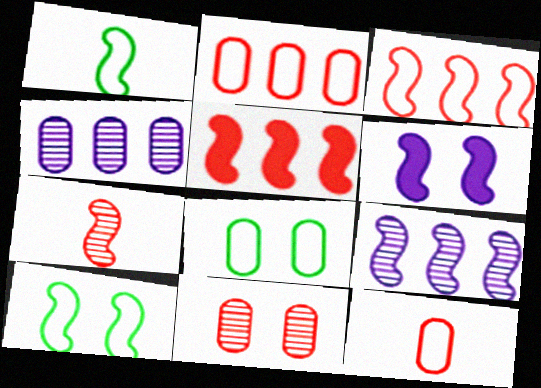[]